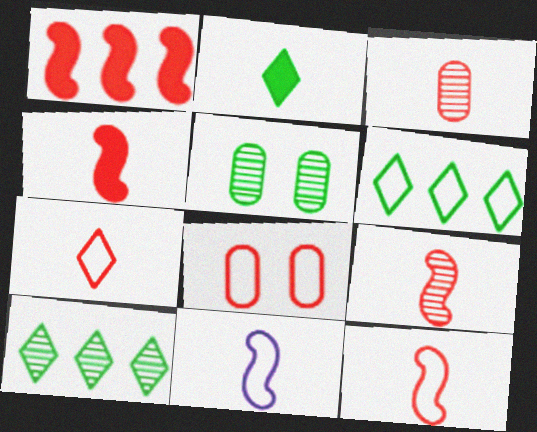[[2, 3, 11], 
[3, 4, 7], 
[4, 9, 12], 
[6, 8, 11]]